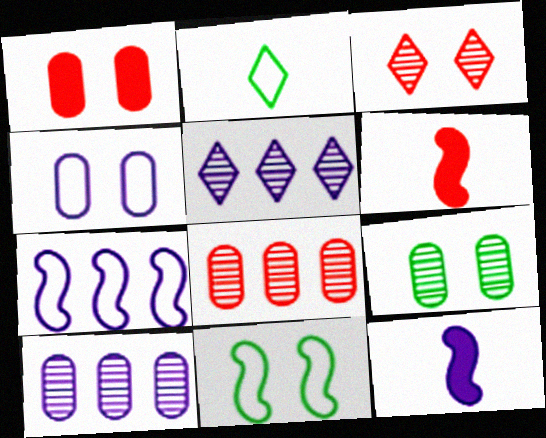[[1, 4, 9], 
[4, 5, 12]]